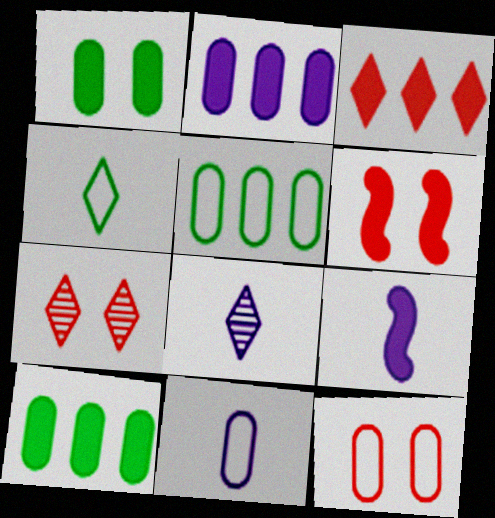[[1, 3, 9], 
[5, 6, 8], 
[5, 7, 9], 
[5, 11, 12], 
[6, 7, 12], 
[8, 9, 11]]